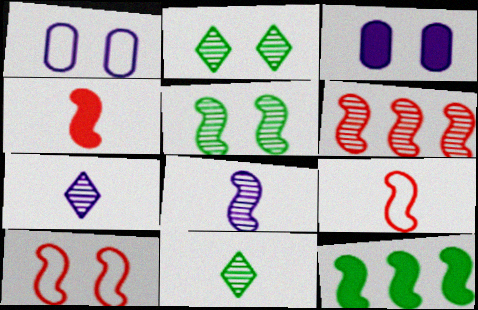[[2, 3, 10], 
[4, 6, 10], 
[5, 6, 8], 
[8, 10, 12]]